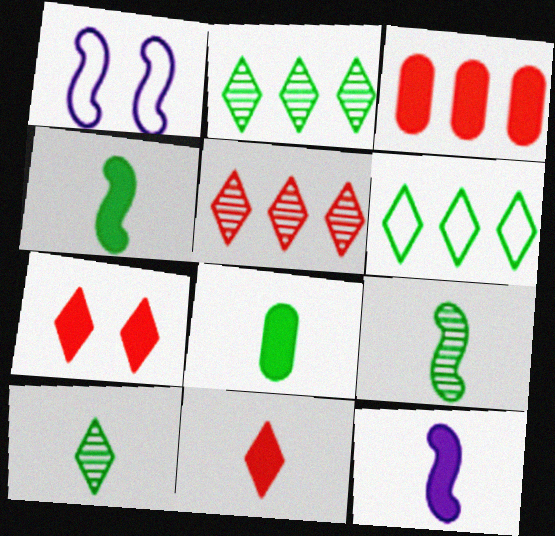[[1, 3, 10], 
[1, 5, 8], 
[8, 11, 12]]